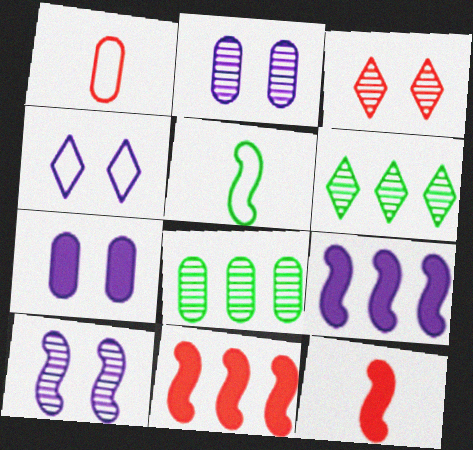[[1, 3, 11], 
[1, 7, 8], 
[4, 7, 10], 
[4, 8, 12], 
[5, 10, 11]]